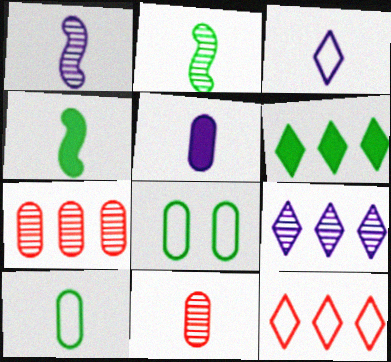[[1, 3, 5], 
[2, 6, 8], 
[3, 4, 11], 
[5, 7, 8], 
[5, 10, 11], 
[6, 9, 12]]